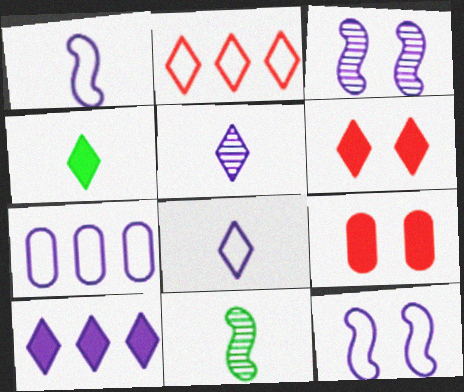[[4, 6, 10], 
[6, 7, 11], 
[7, 8, 12]]